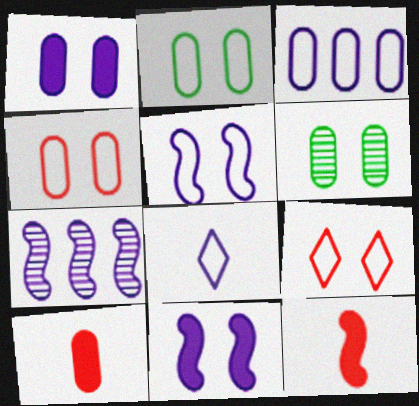[[1, 4, 6], 
[1, 7, 8], 
[2, 5, 9], 
[3, 5, 8], 
[3, 6, 10], 
[6, 9, 11]]